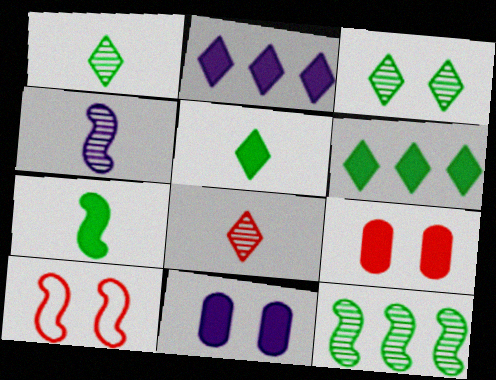[[2, 7, 9], 
[3, 10, 11]]